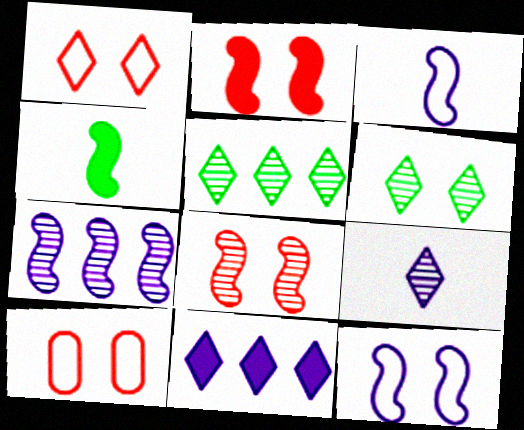[]